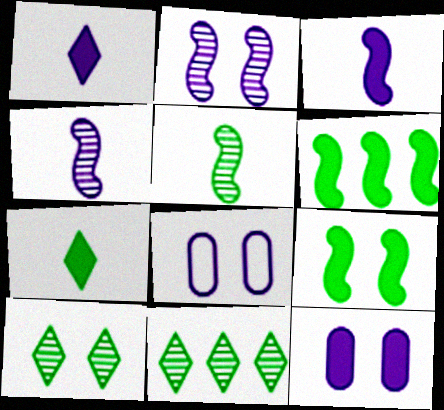[]